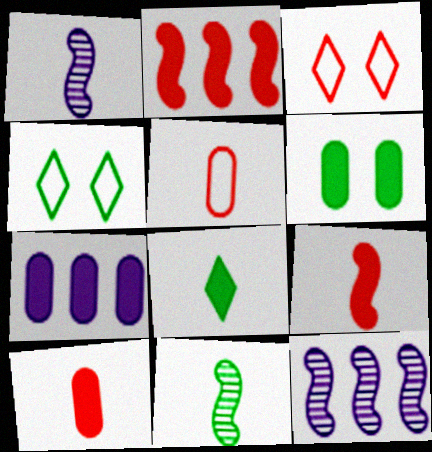[[1, 5, 8], 
[3, 7, 11], 
[4, 10, 12], 
[6, 7, 10]]